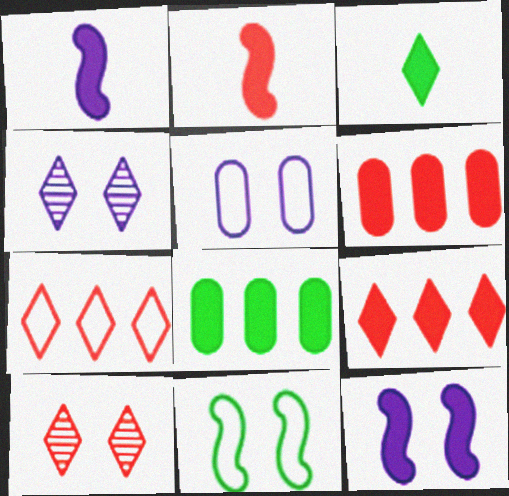[[3, 4, 7], 
[3, 6, 12], 
[4, 5, 12]]